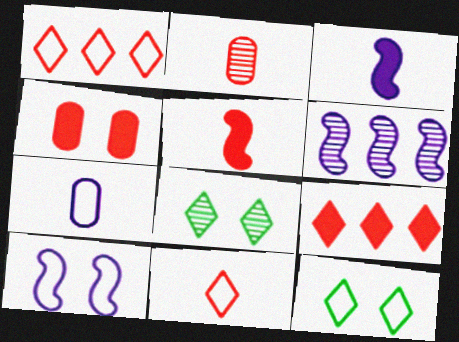[[2, 5, 11], 
[2, 6, 8], 
[3, 6, 10], 
[4, 5, 9], 
[4, 8, 10]]